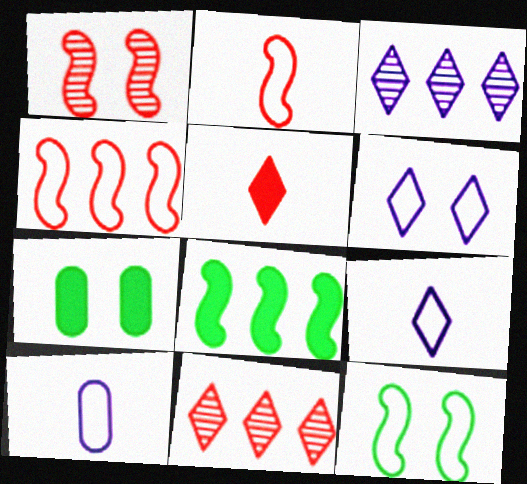[[1, 6, 7], 
[2, 3, 7]]